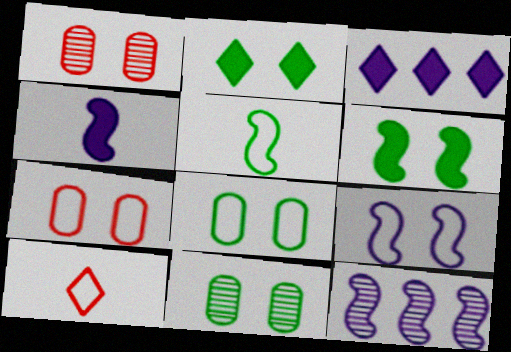[[1, 2, 9], 
[1, 3, 5], 
[4, 9, 12]]